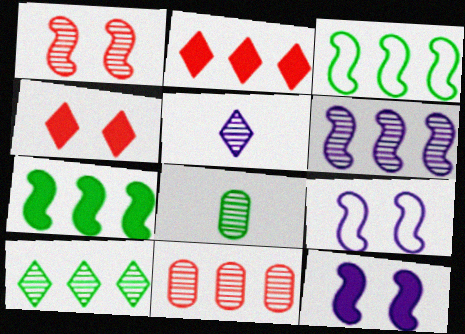[[2, 8, 9], 
[6, 10, 11]]